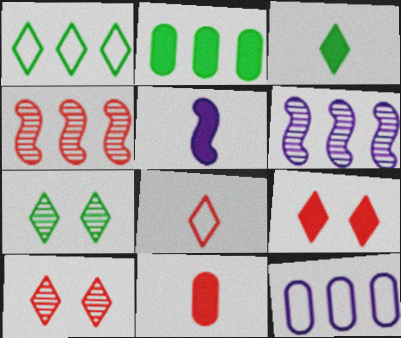[[1, 3, 7], 
[2, 5, 9], 
[3, 5, 11]]